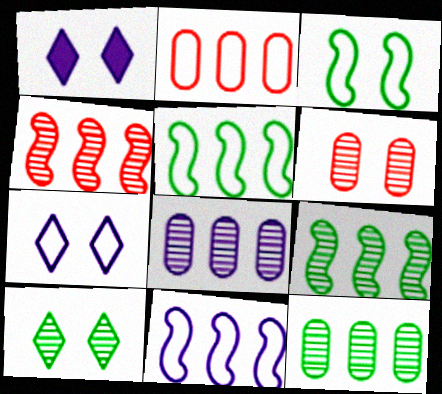[[1, 3, 6]]